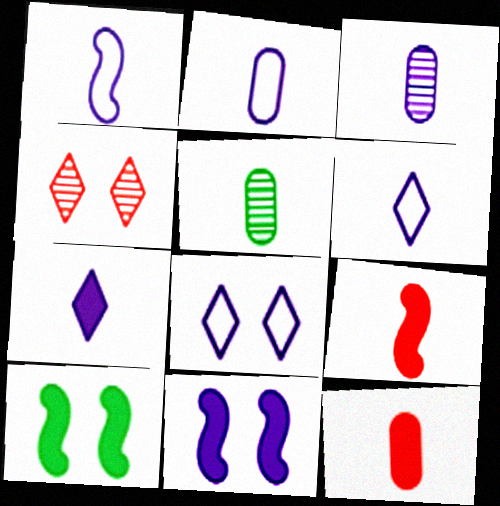[[1, 2, 6], 
[1, 3, 7], 
[2, 5, 12], 
[5, 6, 9]]